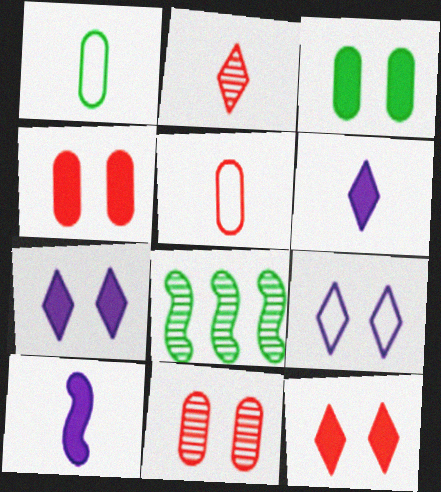[[1, 2, 10], 
[5, 7, 8]]